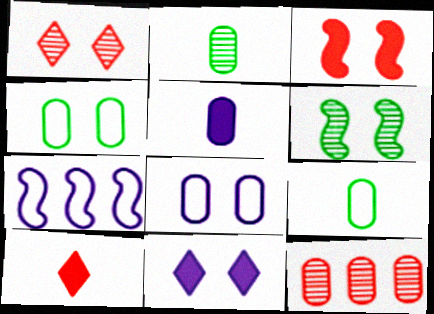[[4, 5, 12]]